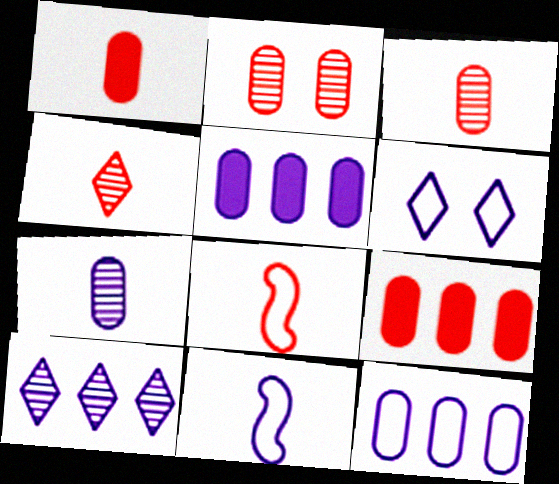[[1, 4, 8], 
[6, 11, 12]]